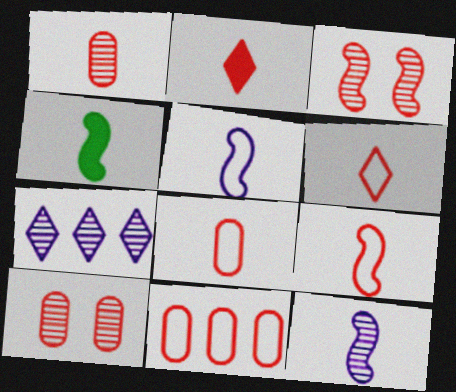[[1, 2, 9], 
[2, 3, 11], 
[4, 9, 12], 
[6, 8, 9]]